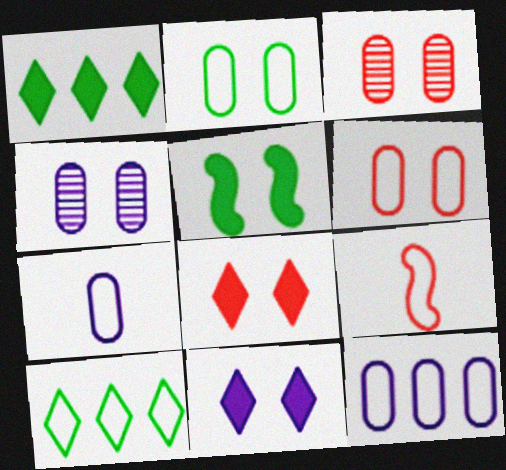[[1, 4, 9]]